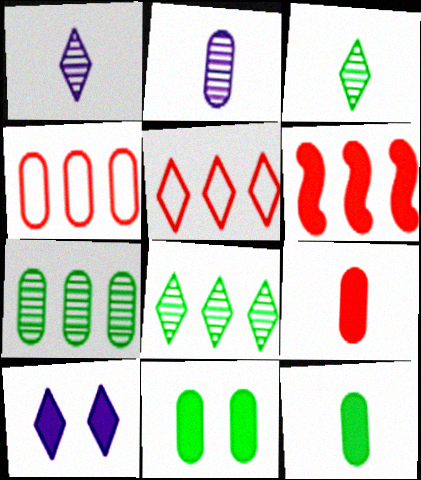[[2, 4, 11], 
[3, 5, 10], 
[6, 10, 12]]